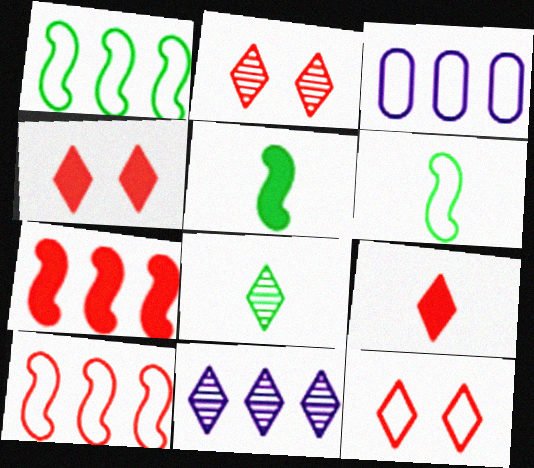[[2, 3, 5], 
[2, 4, 12], 
[2, 8, 11], 
[3, 6, 12]]